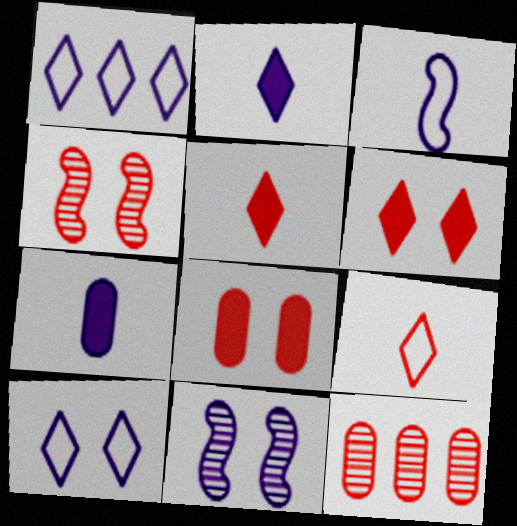[[1, 7, 11]]